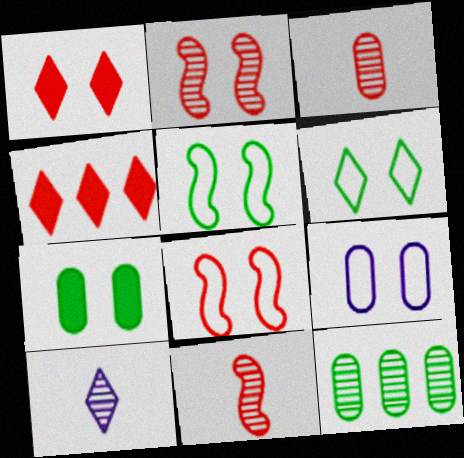[[2, 10, 12], 
[3, 4, 8], 
[4, 6, 10], 
[6, 8, 9]]